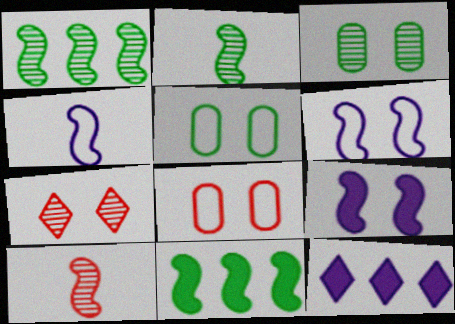[[2, 8, 12], 
[5, 7, 9], 
[5, 10, 12], 
[6, 10, 11]]